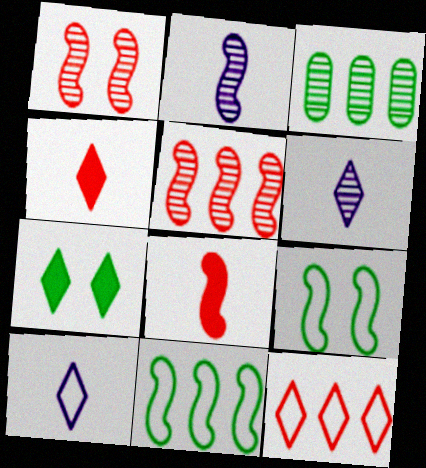[[1, 3, 6], 
[6, 7, 12]]